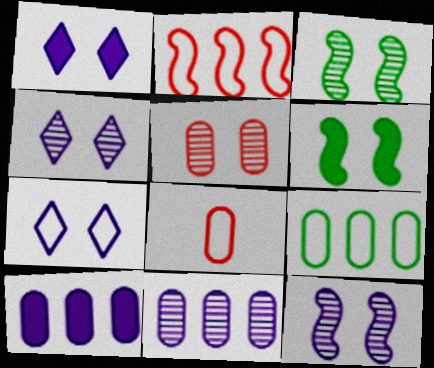[[1, 4, 7], 
[3, 4, 5], 
[5, 6, 7]]